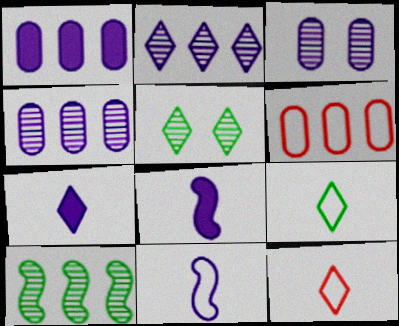[[5, 6, 8]]